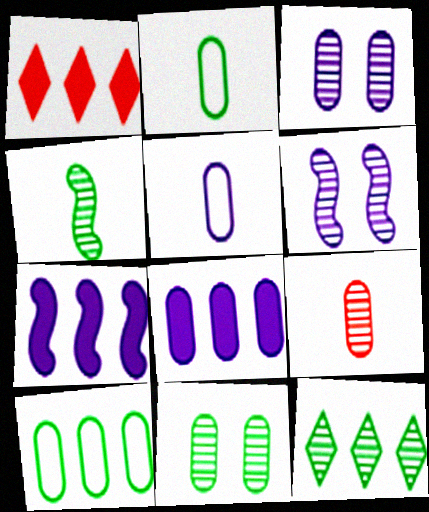[[1, 2, 6], 
[3, 5, 8], 
[4, 11, 12], 
[6, 9, 12]]